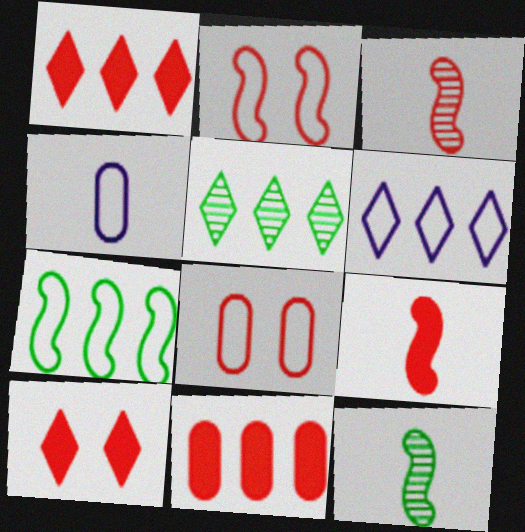[[1, 3, 8], 
[1, 5, 6], 
[9, 10, 11]]